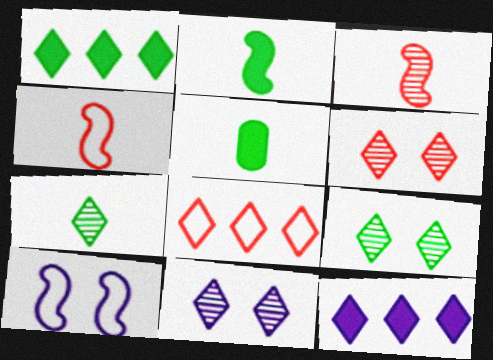[[6, 9, 11]]